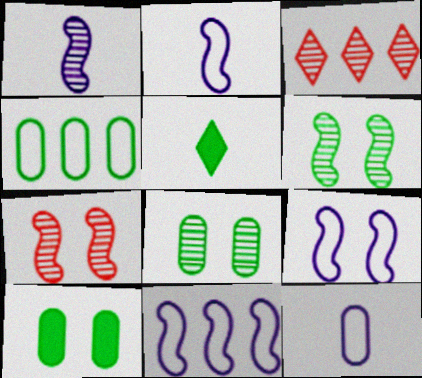[[1, 3, 8], 
[2, 3, 10], 
[2, 9, 11], 
[4, 5, 6]]